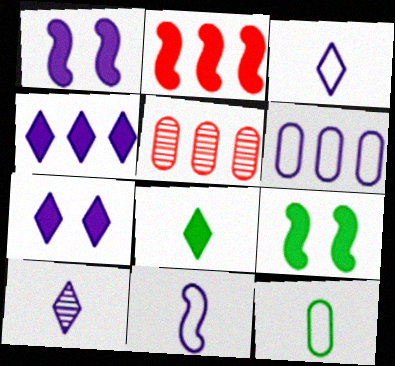[[1, 6, 10], 
[3, 5, 9]]